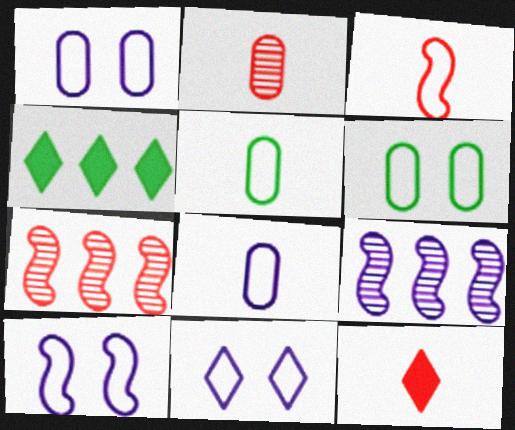[[1, 10, 11], 
[2, 3, 12], 
[2, 4, 10], 
[6, 9, 12]]